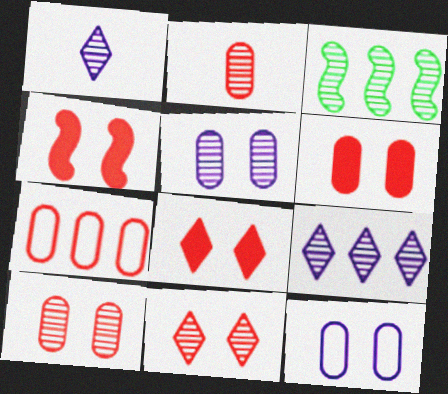[[1, 3, 10], 
[2, 6, 7], 
[4, 6, 8]]